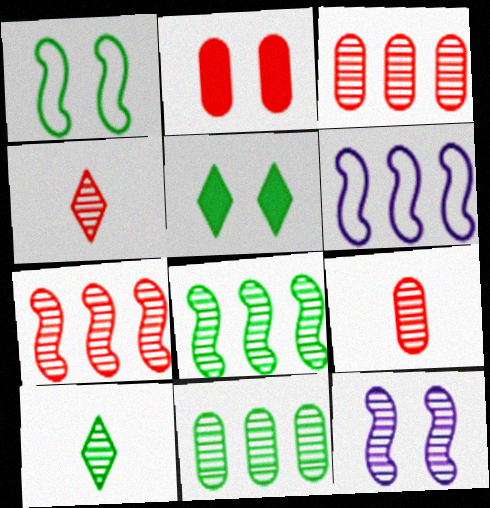[[2, 6, 10], 
[3, 10, 12], 
[4, 11, 12], 
[5, 6, 9]]